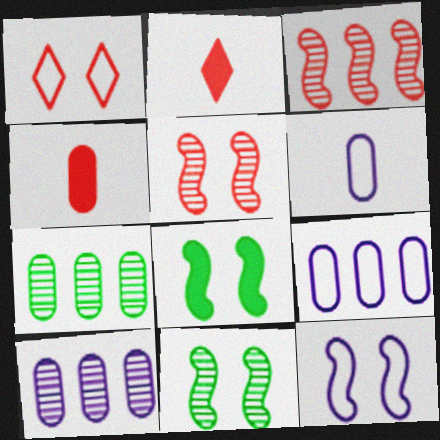[[1, 3, 4], 
[2, 7, 12], 
[2, 9, 11], 
[5, 8, 12]]